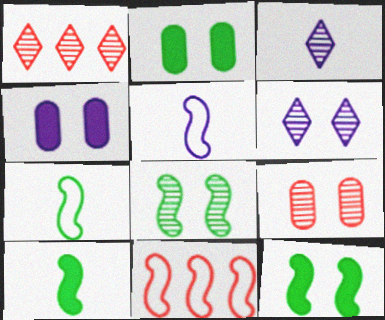[[1, 2, 5], 
[1, 4, 7], 
[2, 3, 11], 
[6, 8, 9]]